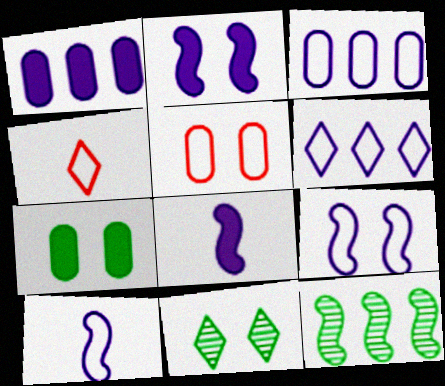[[2, 5, 11]]